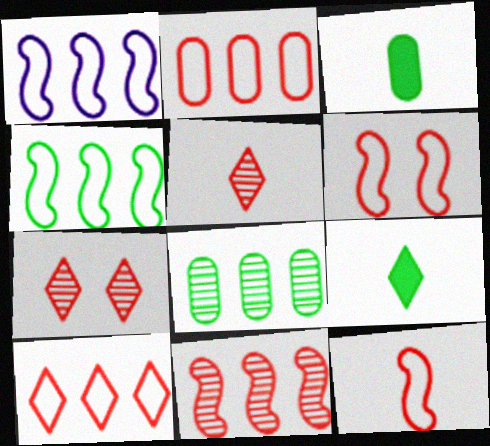[[1, 3, 7]]